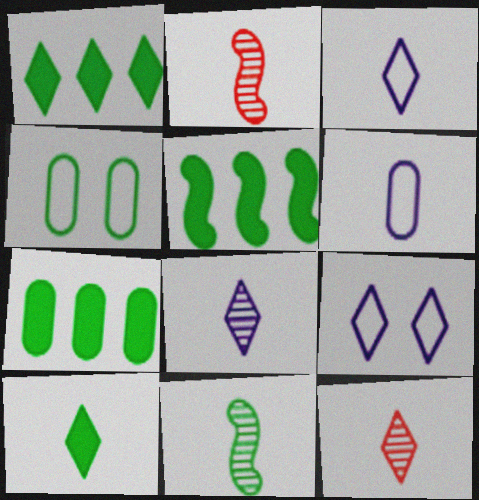[[1, 4, 11], 
[1, 5, 7], 
[1, 9, 12], 
[2, 6, 10], 
[2, 7, 9], 
[3, 10, 12]]